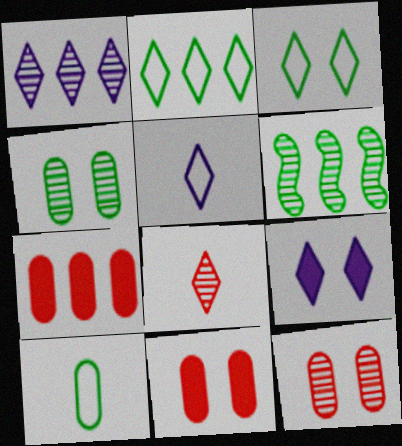[[1, 5, 9], 
[2, 8, 9], 
[5, 6, 11]]